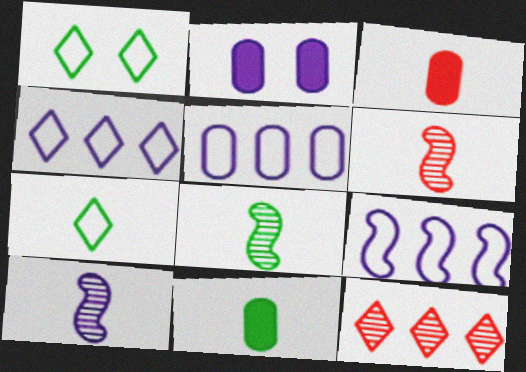[[2, 4, 10], 
[3, 7, 10], 
[4, 5, 9], 
[6, 8, 10], 
[7, 8, 11]]